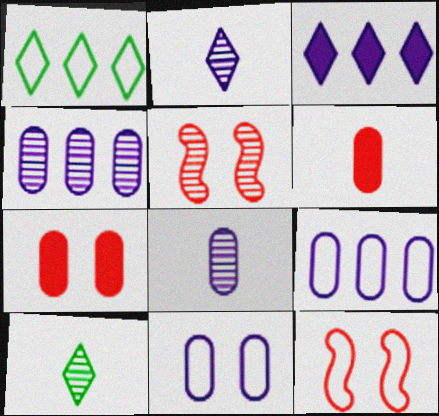[[4, 5, 10]]